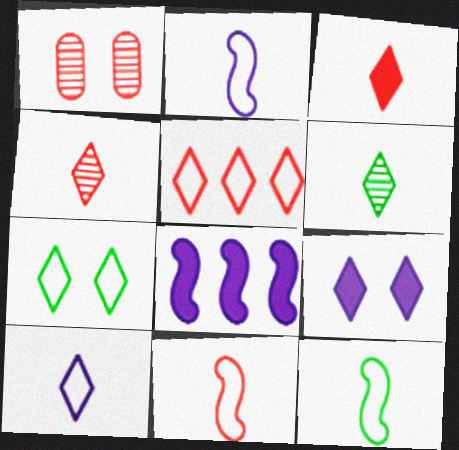[[2, 11, 12], 
[3, 6, 10], 
[5, 6, 9], 
[5, 7, 10]]